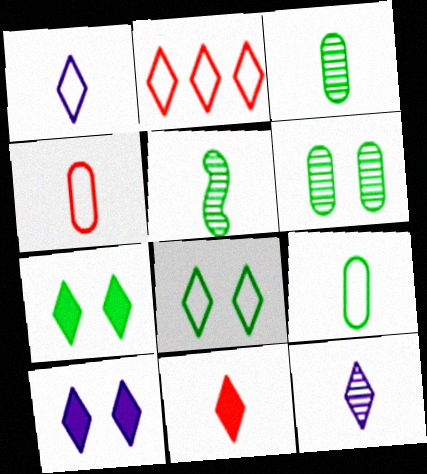[[1, 2, 8], 
[2, 7, 12]]